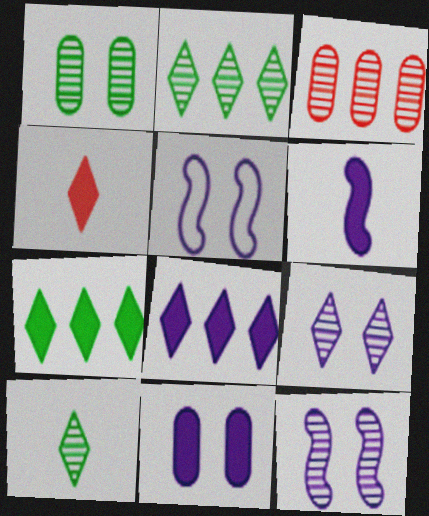[[3, 10, 12], 
[5, 9, 11], 
[6, 8, 11]]